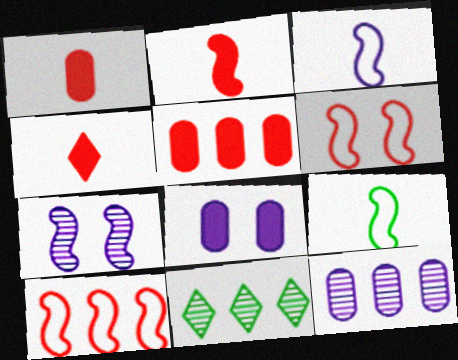[[1, 2, 4]]